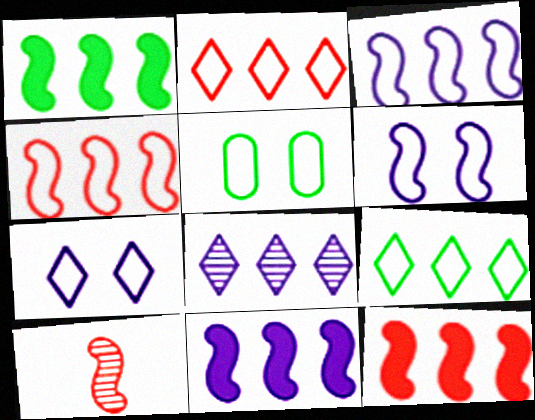[[1, 6, 10], 
[1, 11, 12]]